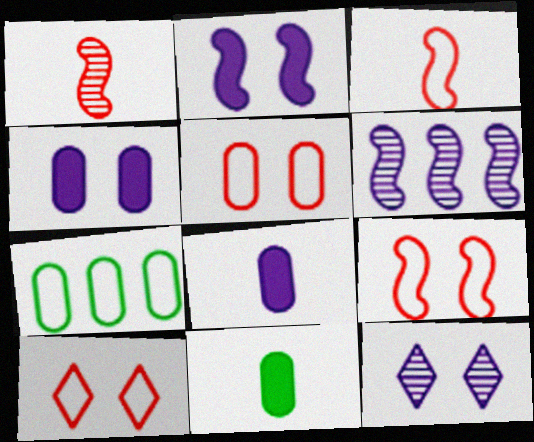[[5, 9, 10], 
[6, 10, 11]]